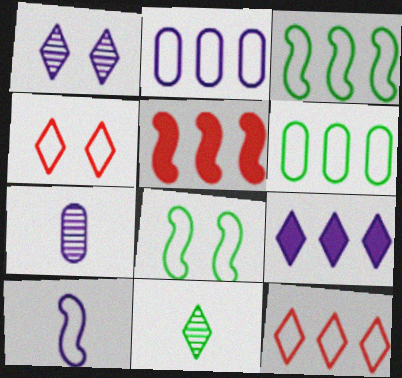[[2, 3, 12], 
[4, 6, 10], 
[4, 9, 11]]